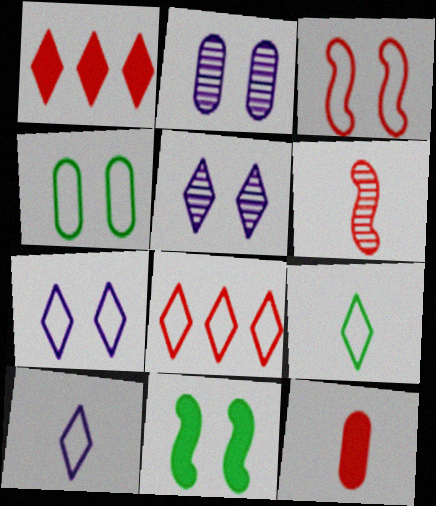[[1, 5, 9], 
[3, 4, 7], 
[7, 8, 9]]